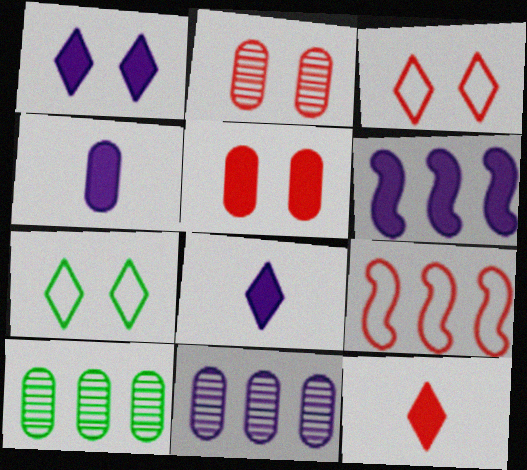[[1, 4, 6], 
[2, 9, 12]]